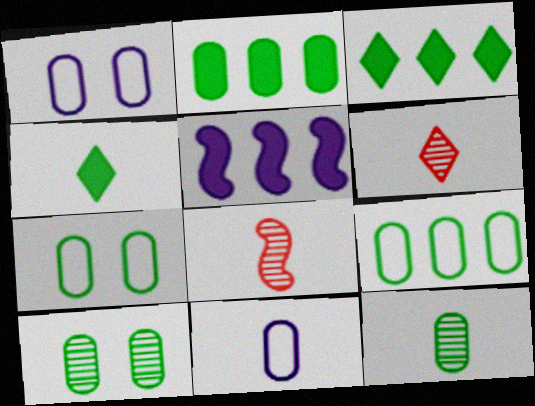[[1, 3, 8], 
[2, 7, 12], 
[4, 8, 11], 
[5, 6, 7]]